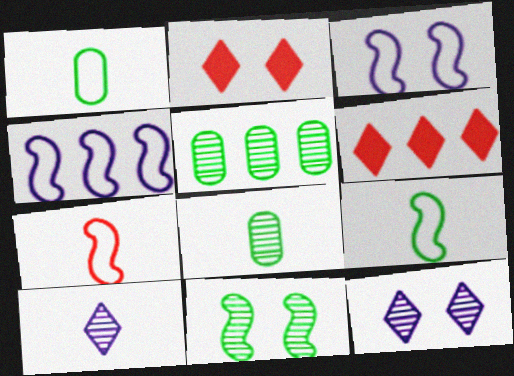[[2, 4, 8], 
[3, 6, 8], 
[4, 5, 6]]